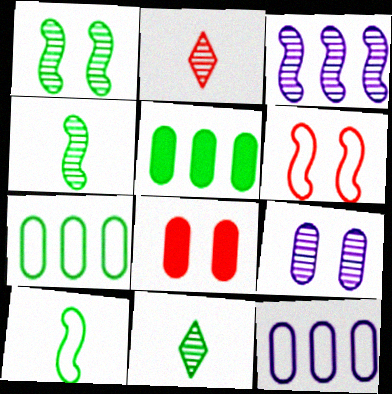[]